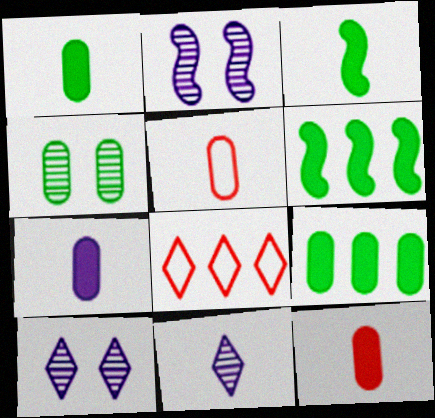[[1, 2, 8], 
[1, 7, 12], 
[3, 5, 11], 
[5, 6, 10]]